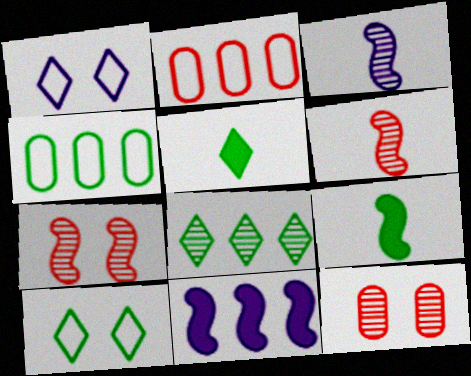[[2, 8, 11], 
[3, 8, 12], 
[5, 8, 10]]